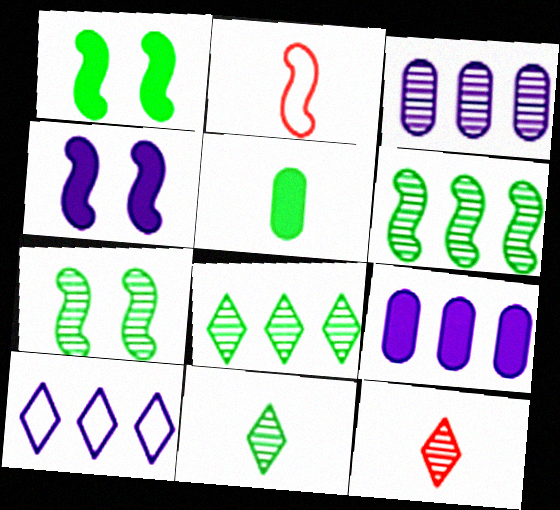[[2, 4, 6], 
[3, 7, 12]]